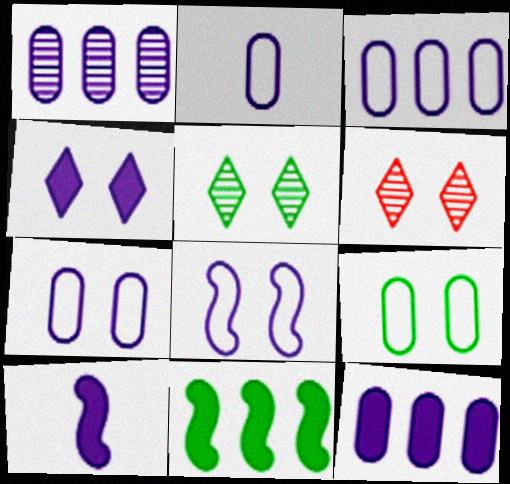[[1, 3, 12], 
[2, 3, 7], 
[2, 6, 11], 
[4, 10, 12]]